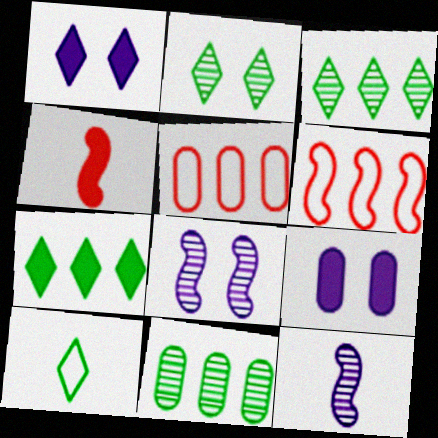[[2, 7, 10], 
[4, 7, 9]]